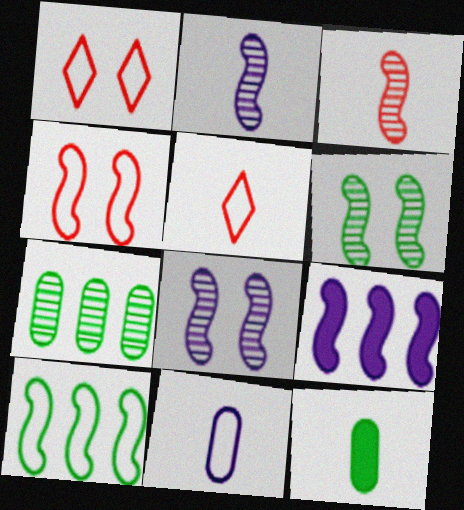[[1, 10, 11], 
[2, 5, 12]]